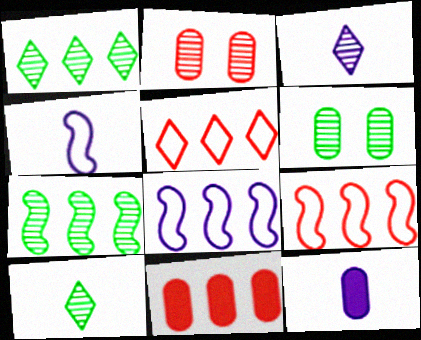[[1, 8, 11], 
[2, 3, 7], 
[3, 4, 12], 
[6, 7, 10]]